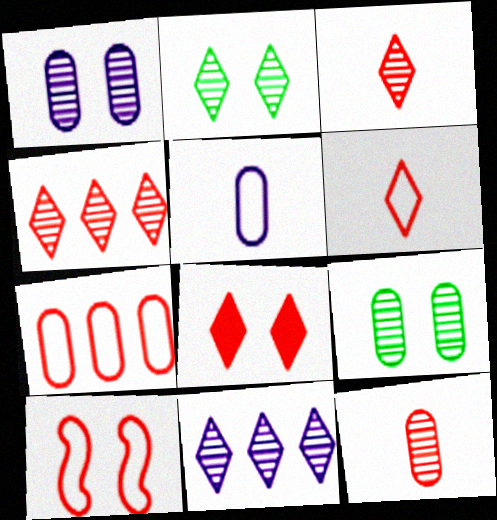[[2, 3, 11], 
[4, 6, 8], 
[6, 7, 10]]